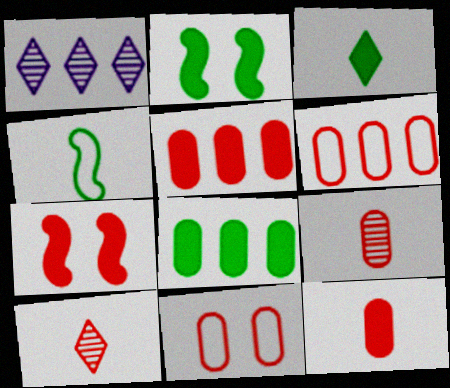[[2, 3, 8], 
[5, 9, 11], 
[6, 7, 10]]